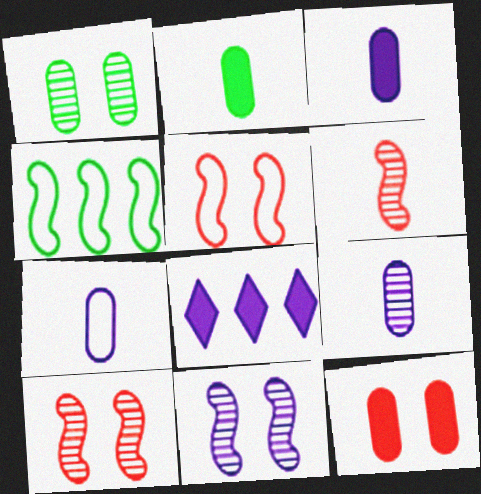[[3, 7, 9], 
[7, 8, 11]]